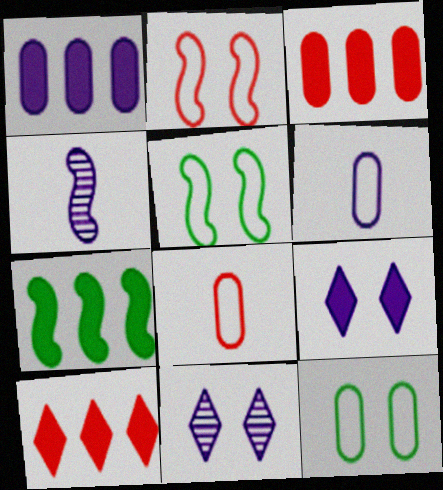[[1, 7, 10], 
[2, 4, 7], 
[4, 10, 12], 
[7, 8, 11]]